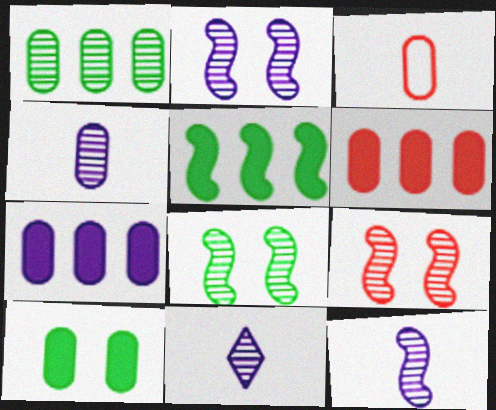[[1, 9, 11], 
[2, 8, 9], 
[4, 11, 12]]